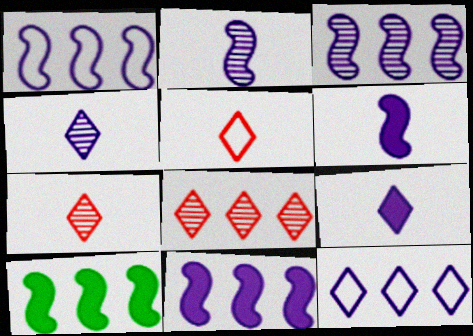[[1, 3, 11]]